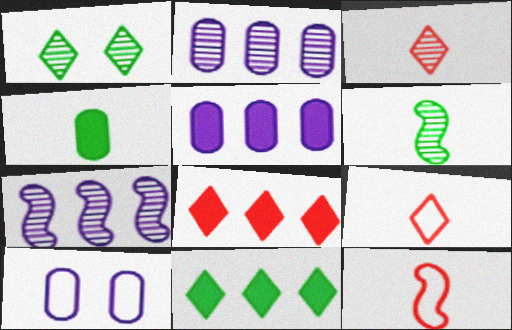[[1, 5, 12], 
[6, 8, 10]]